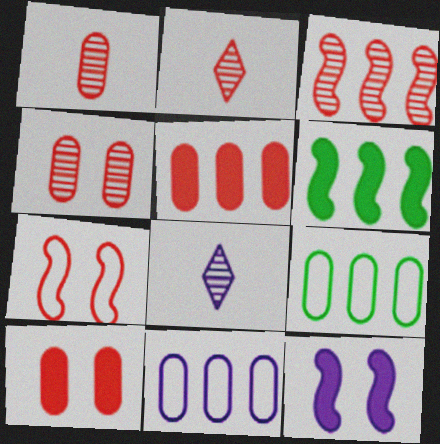[[2, 3, 4], 
[2, 5, 7], 
[2, 9, 12], 
[8, 11, 12]]